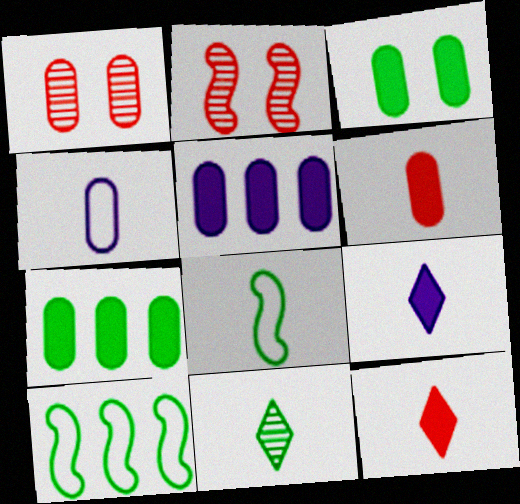[[1, 4, 7], 
[1, 9, 10], 
[3, 5, 6], 
[3, 10, 11]]